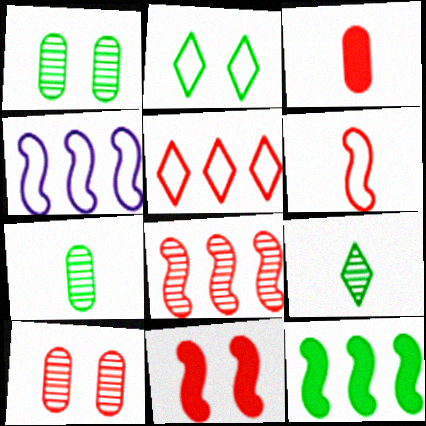[[2, 7, 12], 
[4, 8, 12], 
[6, 8, 11]]